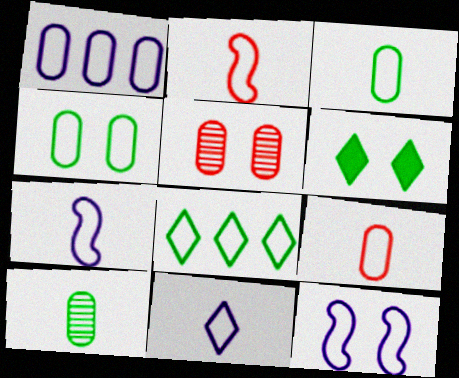[[1, 4, 9], 
[1, 11, 12], 
[2, 3, 11], 
[5, 6, 12], 
[8, 9, 12]]